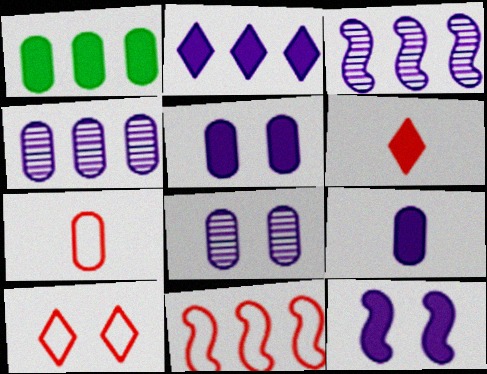[[1, 6, 12], 
[1, 7, 8], 
[2, 9, 12], 
[7, 10, 11]]